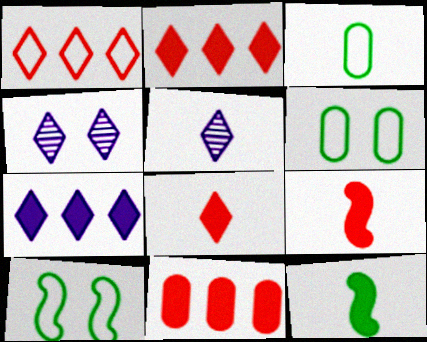[[3, 5, 9], 
[5, 10, 11]]